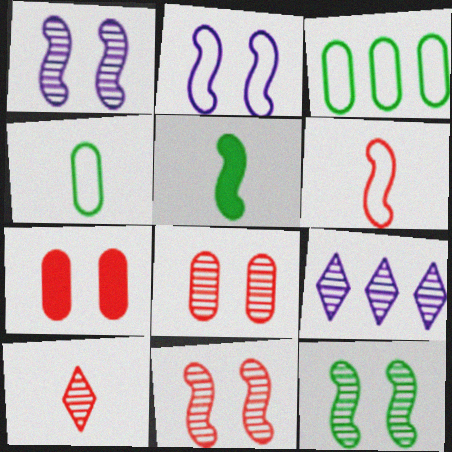[[1, 11, 12]]